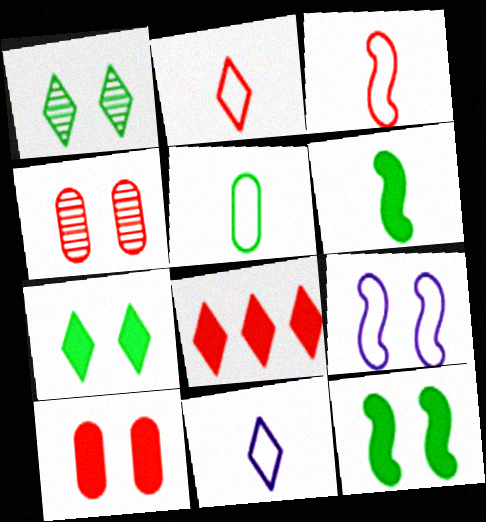[[1, 8, 11], 
[1, 9, 10], 
[3, 4, 8], 
[3, 5, 11], 
[4, 7, 9]]